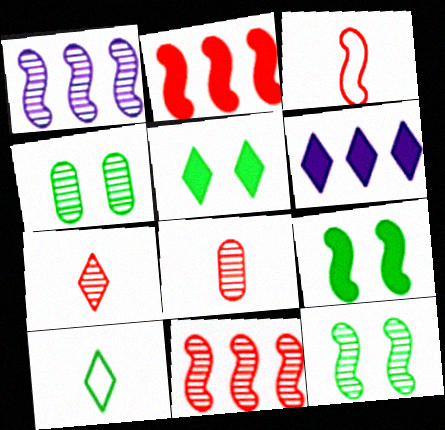[[1, 3, 9], 
[1, 4, 7], 
[3, 4, 6]]